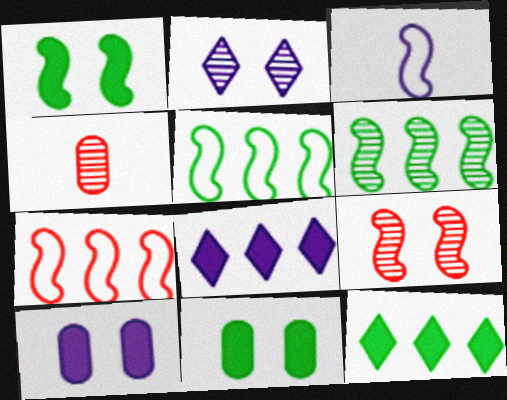[[2, 4, 6]]